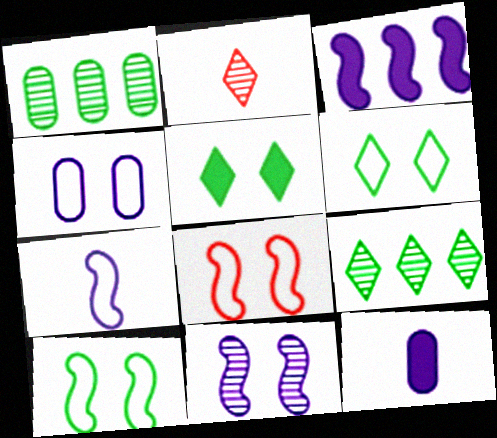[[1, 2, 11], 
[3, 7, 11], 
[4, 6, 8], 
[8, 9, 12]]